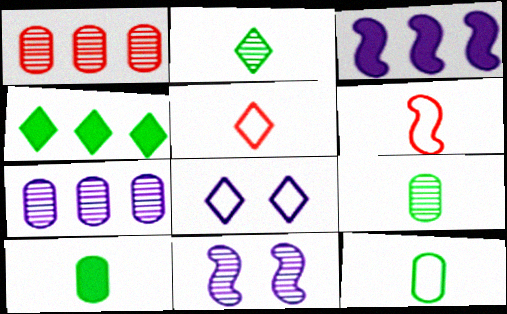[[1, 2, 11], 
[9, 10, 12]]